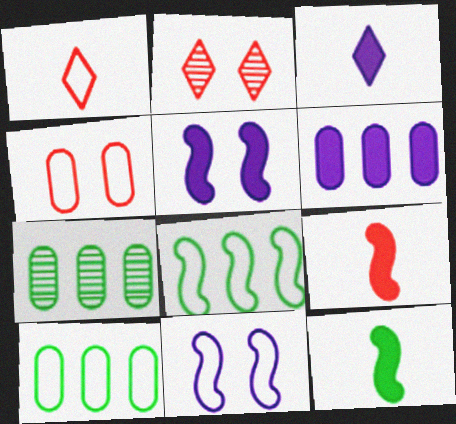[[1, 5, 7], 
[1, 10, 11], 
[3, 5, 6]]